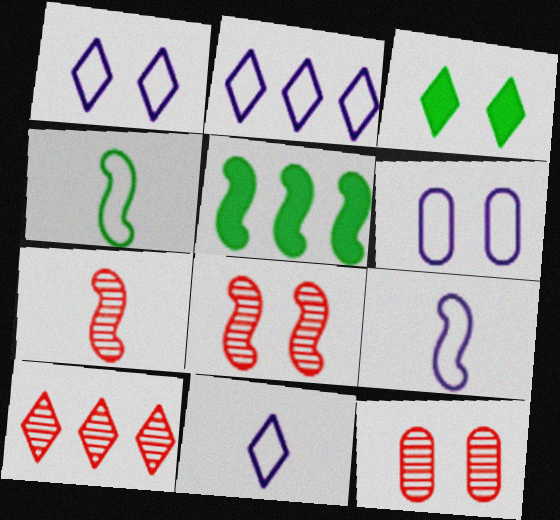[[1, 2, 11], 
[2, 6, 9], 
[3, 6, 8], 
[3, 10, 11], 
[5, 8, 9], 
[5, 11, 12], 
[7, 10, 12]]